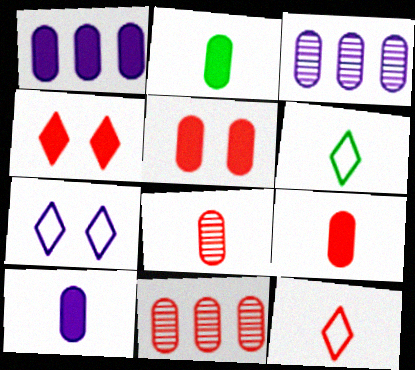[[1, 2, 5], 
[2, 9, 10]]